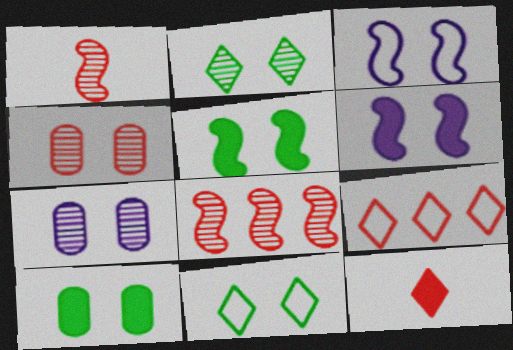[[4, 6, 11]]